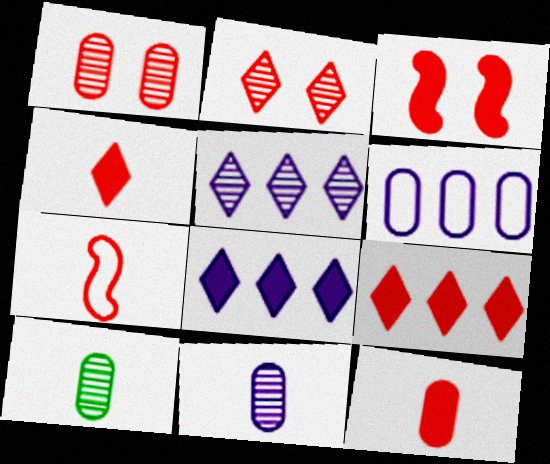[[1, 7, 9], 
[3, 9, 12]]